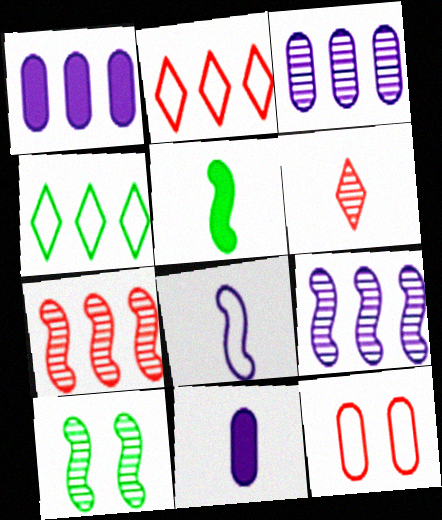[[1, 4, 7], 
[2, 10, 11], 
[3, 6, 10], 
[4, 8, 12]]